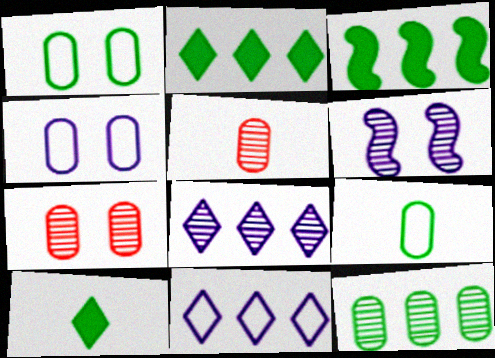[]